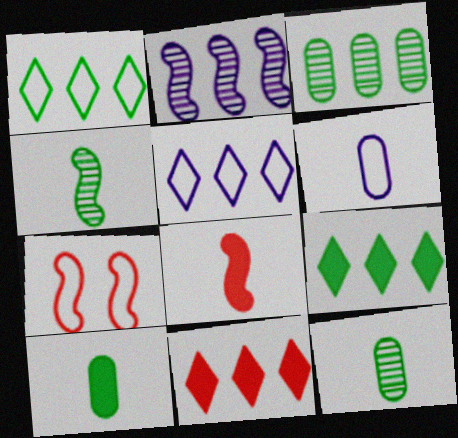[[1, 6, 7]]